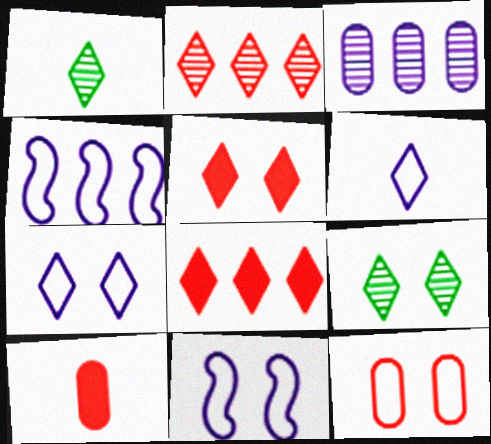[[1, 7, 8], 
[4, 9, 10], 
[5, 7, 9], 
[6, 8, 9]]